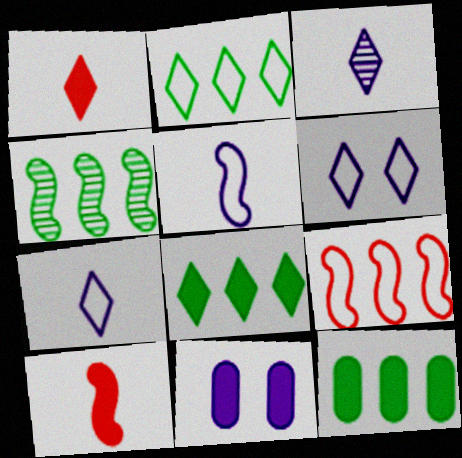[[2, 4, 12], 
[8, 10, 11]]